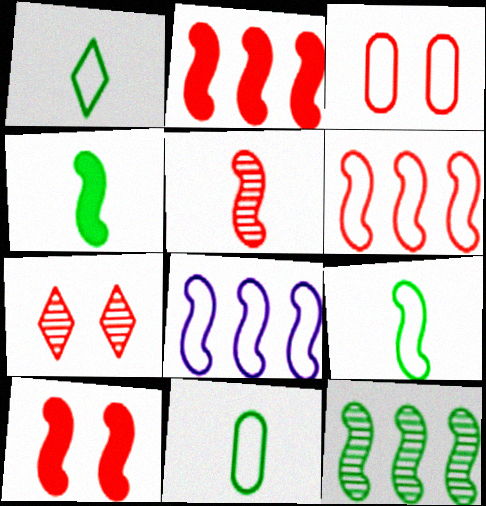[[1, 3, 8], 
[1, 9, 11], 
[2, 8, 12], 
[3, 7, 10], 
[5, 6, 10]]